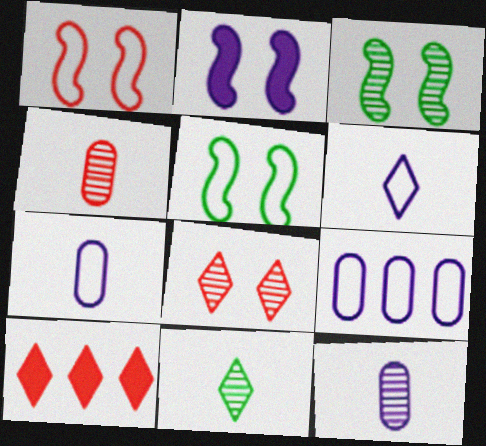[[1, 2, 3], 
[1, 4, 10], 
[3, 7, 10], 
[5, 10, 12]]